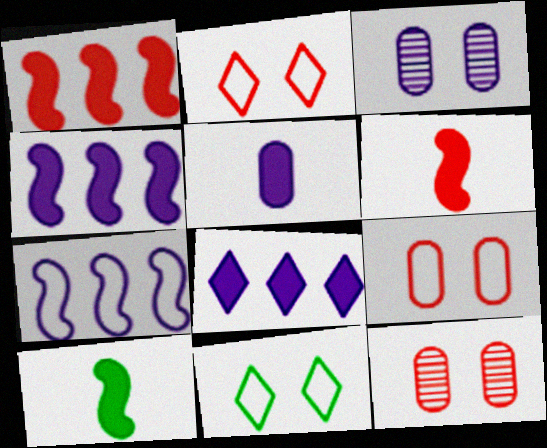[]